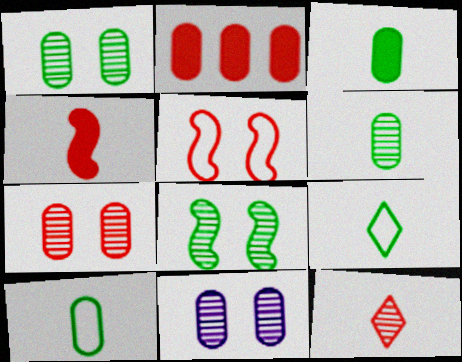[[1, 7, 11], 
[2, 5, 12], 
[2, 10, 11], 
[3, 6, 10]]